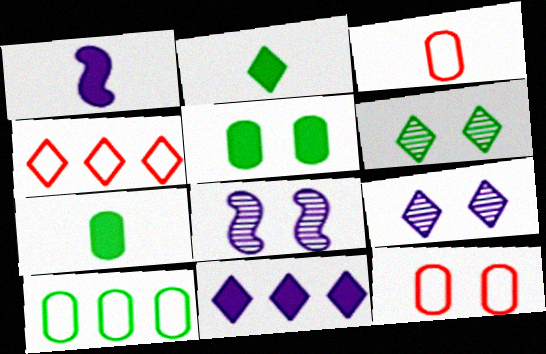[[2, 4, 9], 
[4, 7, 8]]